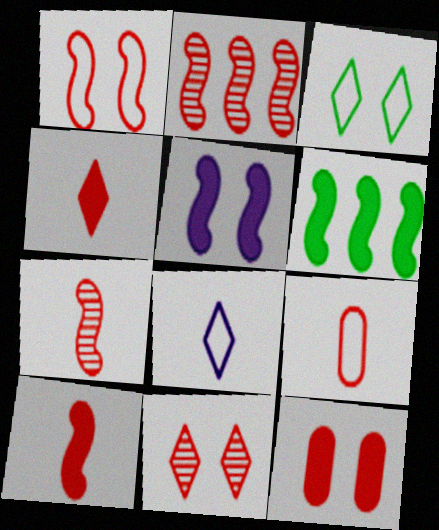[[1, 2, 10], 
[1, 11, 12], 
[4, 7, 9], 
[5, 6, 10]]